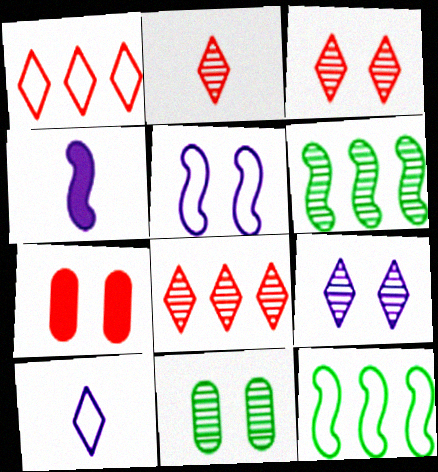[[1, 4, 11], 
[2, 3, 8], 
[6, 7, 10]]